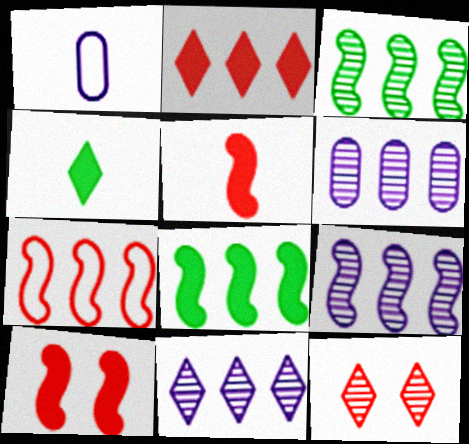[[1, 8, 12], 
[6, 9, 11], 
[7, 8, 9]]